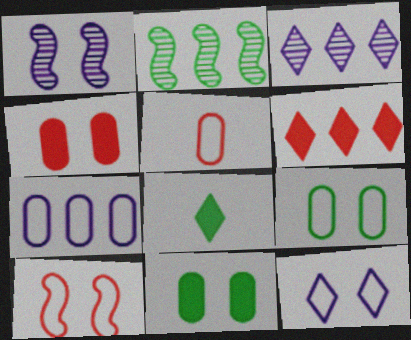[[2, 6, 7], 
[2, 8, 9], 
[5, 7, 9], 
[9, 10, 12]]